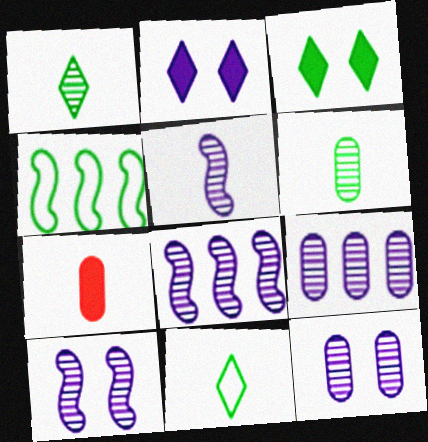[[3, 4, 6], 
[5, 7, 11], 
[5, 8, 10]]